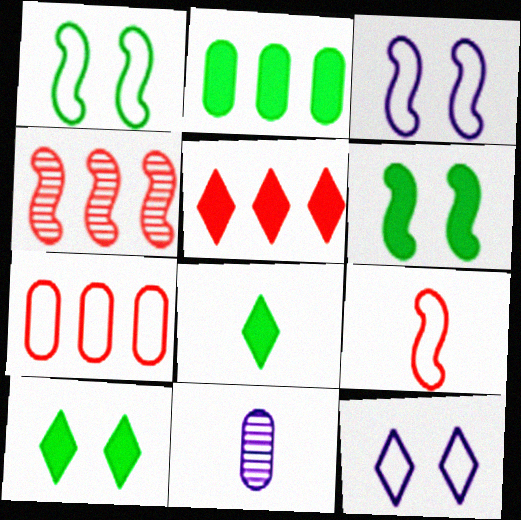[[1, 5, 11], 
[2, 6, 8], 
[4, 5, 7], 
[8, 9, 11]]